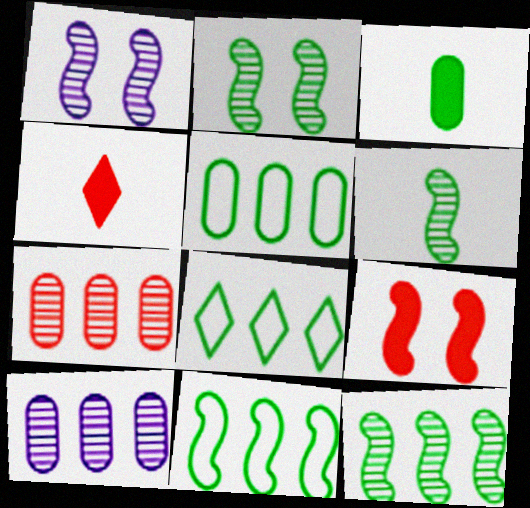[[1, 4, 5], 
[2, 3, 8], 
[2, 6, 12], 
[5, 8, 11]]